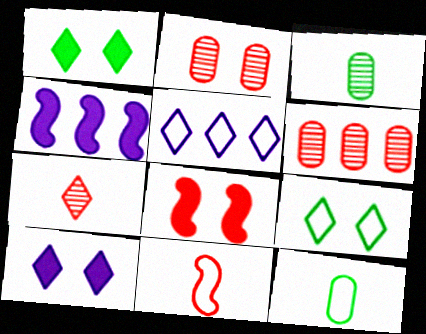[[1, 5, 7], 
[3, 5, 8]]